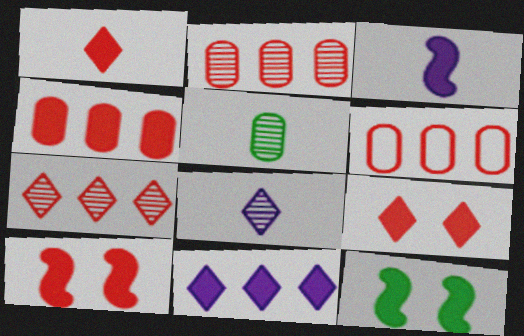[[1, 4, 10], 
[2, 4, 6], 
[6, 8, 12]]